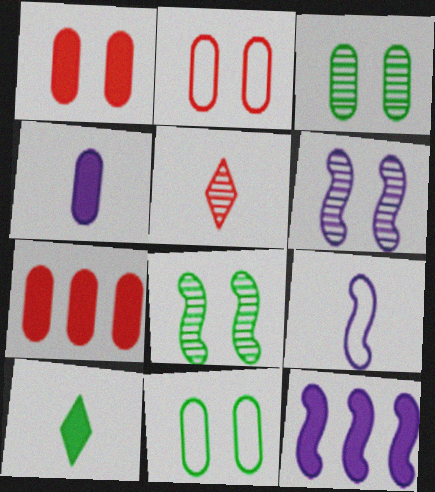[[1, 10, 12], 
[5, 11, 12], 
[6, 9, 12]]